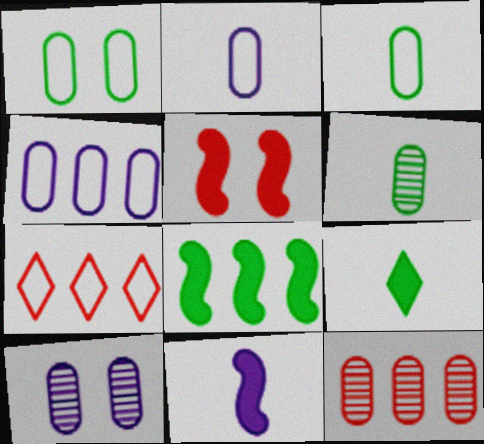[[5, 8, 11], 
[6, 10, 12]]